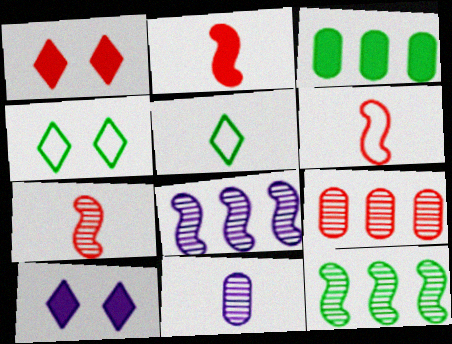[[1, 6, 9], 
[2, 3, 10], 
[2, 5, 11], 
[2, 6, 7]]